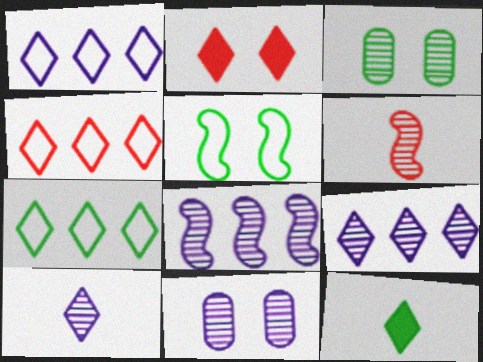[[1, 4, 7], 
[2, 5, 11], 
[2, 7, 10], 
[3, 6, 9], 
[8, 10, 11]]